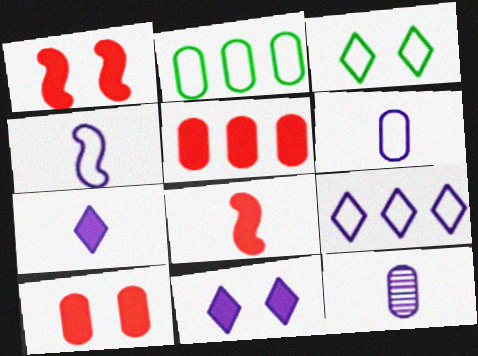[[2, 10, 12], 
[4, 7, 12]]